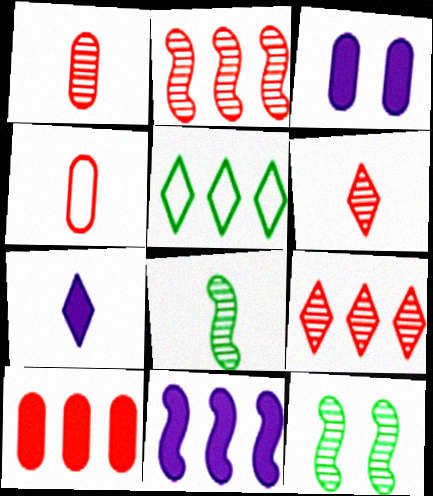[[3, 7, 11], 
[4, 7, 8]]